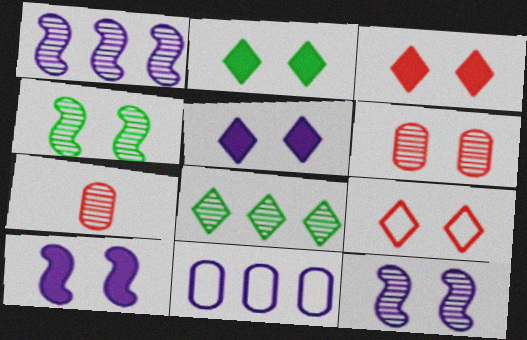[[2, 3, 5], 
[7, 8, 12]]